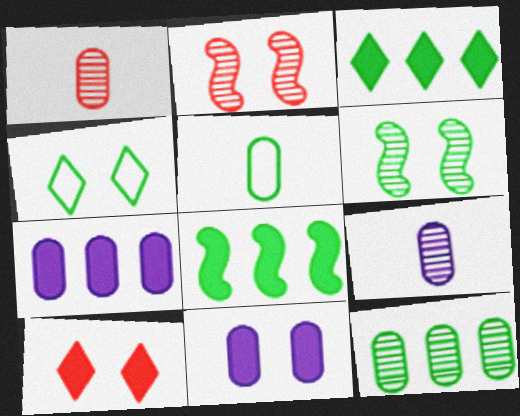[[2, 4, 11], 
[3, 5, 6]]